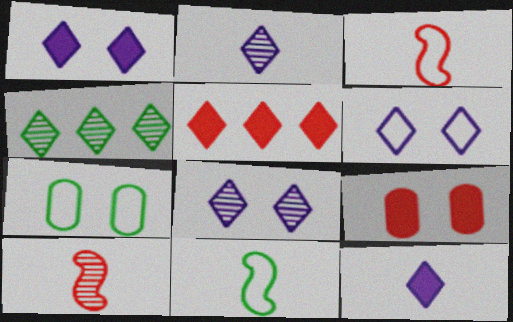[[1, 6, 8]]